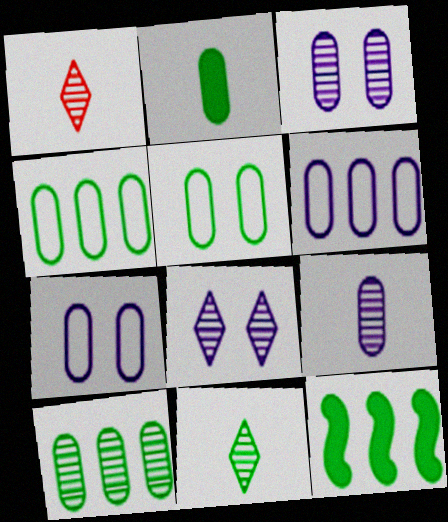[[1, 7, 12], 
[2, 5, 10], 
[5, 11, 12]]